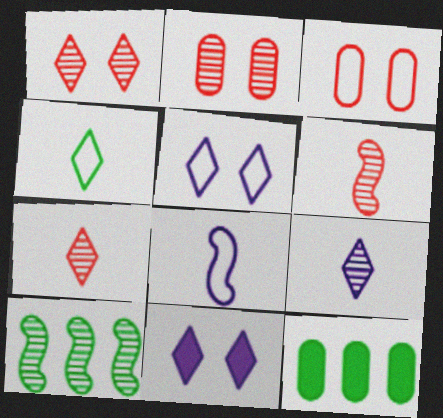[[1, 8, 12], 
[2, 9, 10], 
[5, 6, 12]]